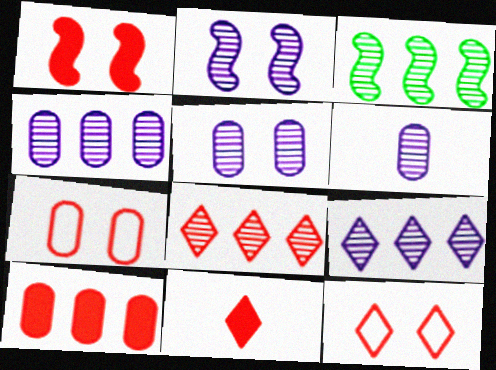[[1, 10, 11], 
[2, 6, 9], 
[3, 4, 8], 
[4, 5, 6], 
[8, 11, 12]]